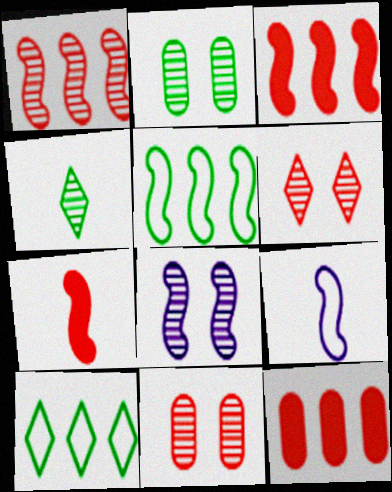[[2, 6, 8], 
[5, 7, 8]]